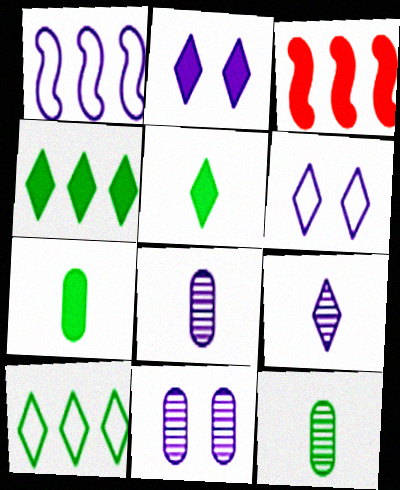[[1, 2, 8], 
[2, 3, 7], 
[3, 6, 12]]